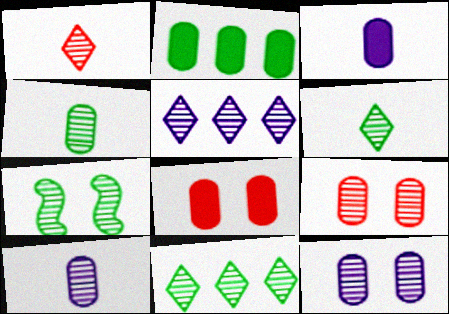[[2, 3, 8], 
[4, 7, 11]]